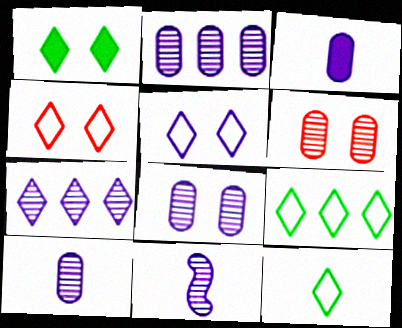[[2, 8, 10], 
[7, 8, 11]]